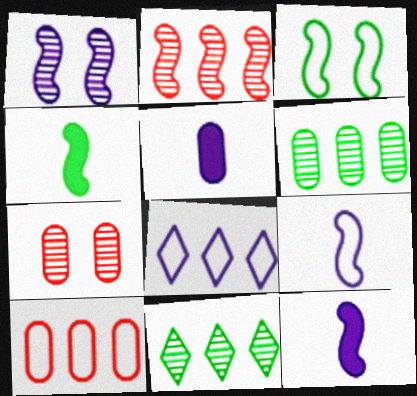[[1, 5, 8], 
[2, 3, 12], 
[4, 7, 8]]